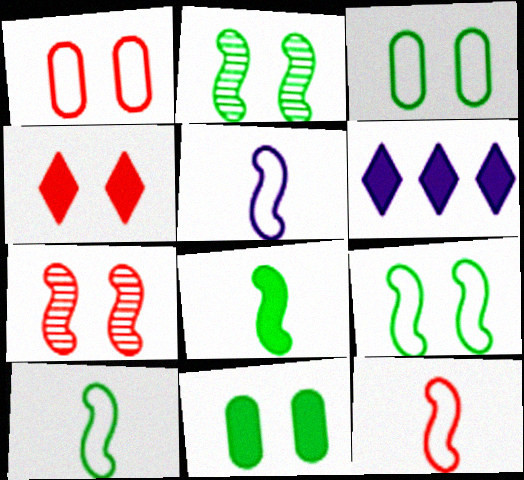[[1, 4, 7], 
[5, 10, 12]]